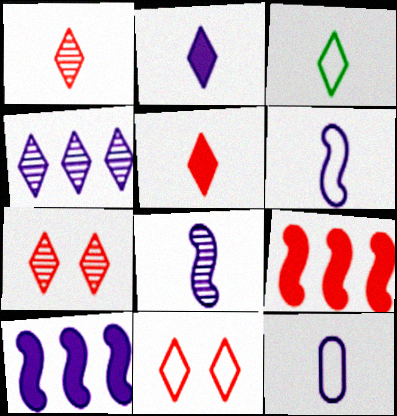[[1, 2, 3], 
[2, 8, 12]]